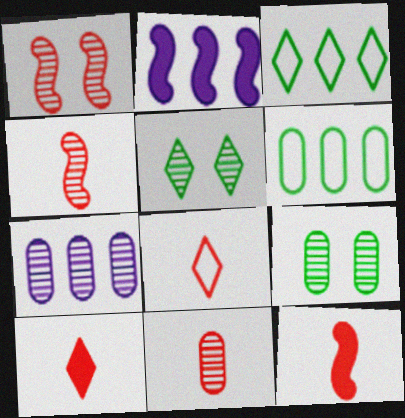[[2, 8, 9], 
[4, 5, 7], 
[7, 9, 11], 
[8, 11, 12]]